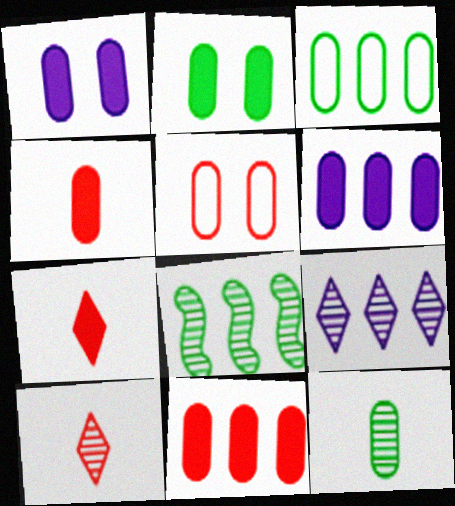[[2, 3, 12], 
[2, 4, 6], 
[5, 6, 12]]